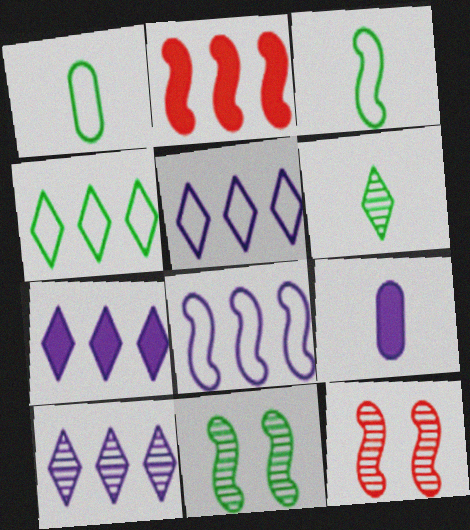[[1, 7, 12], 
[4, 9, 12], 
[5, 7, 10]]